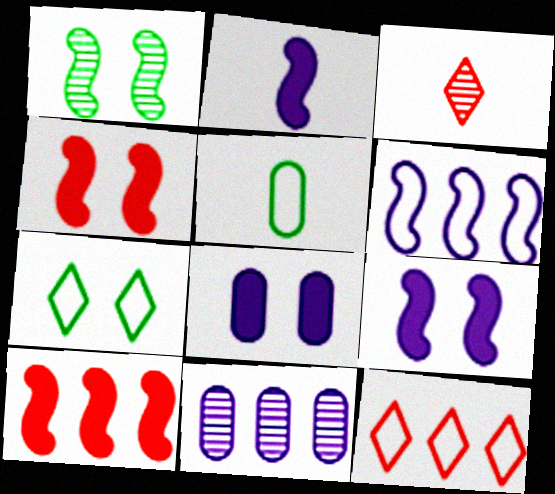[[1, 3, 11], 
[2, 3, 5]]